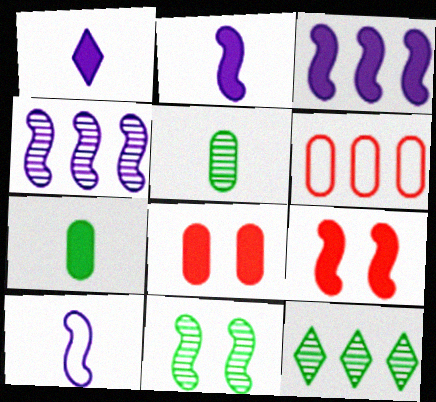[[1, 6, 11], 
[3, 6, 12], 
[5, 11, 12], 
[8, 10, 12]]